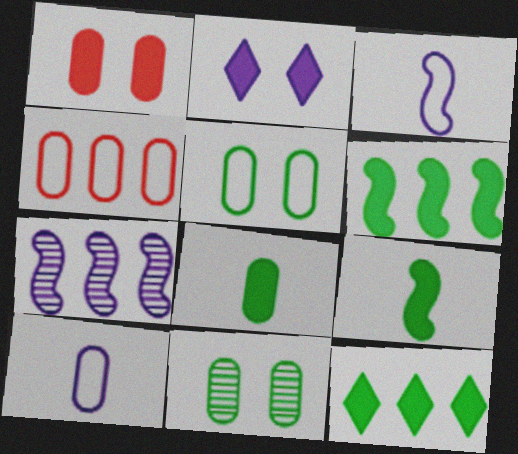[[2, 7, 10], 
[4, 5, 10], 
[4, 7, 12]]